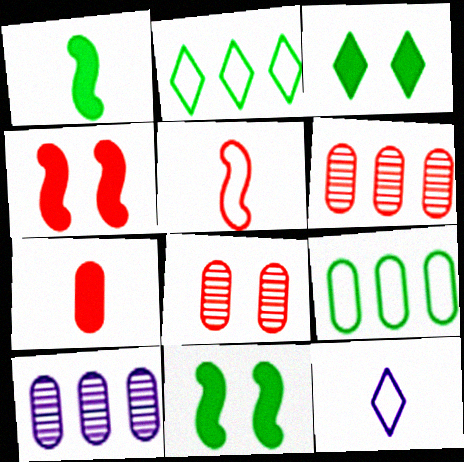[[3, 5, 10], 
[6, 11, 12]]